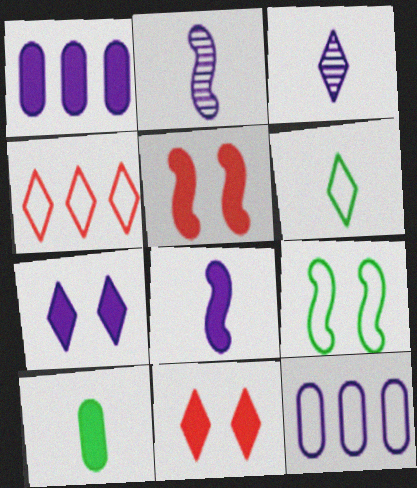[[1, 7, 8], 
[2, 7, 12]]